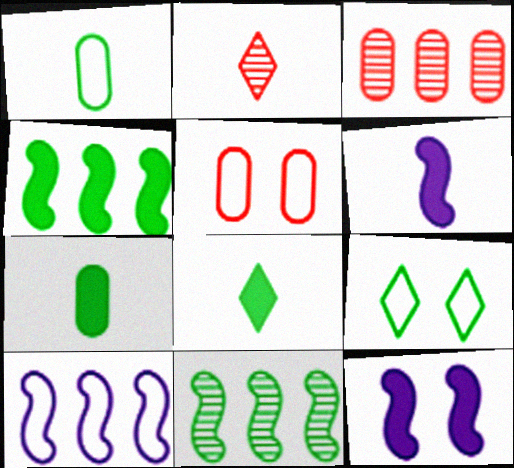[[1, 2, 6], 
[3, 6, 9], 
[7, 9, 11]]